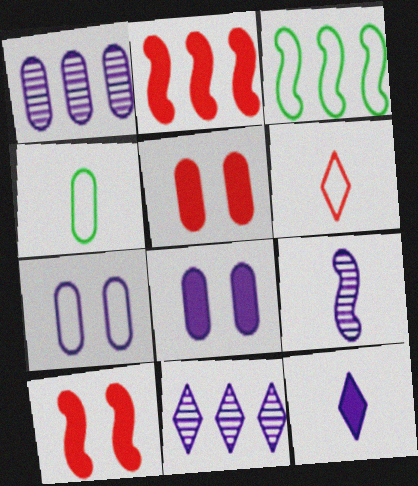[[1, 4, 5], 
[3, 6, 7], 
[3, 9, 10], 
[4, 10, 11]]